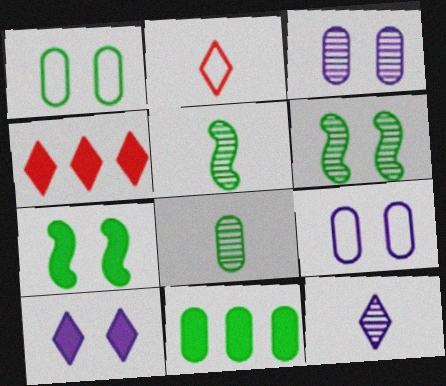[[1, 8, 11], 
[4, 5, 9]]